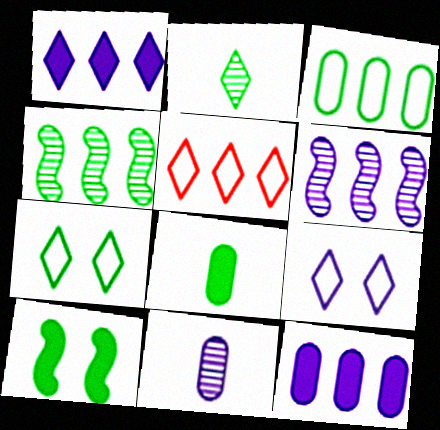[[2, 3, 10], 
[4, 5, 12], 
[4, 7, 8], 
[5, 10, 11]]